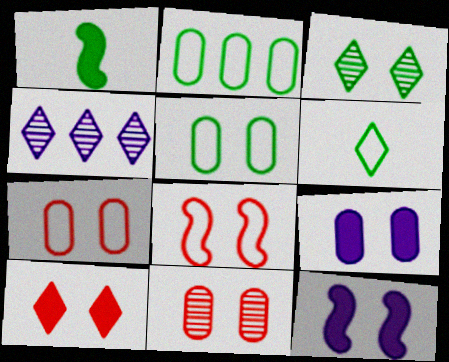[[1, 2, 3], 
[1, 4, 7], 
[3, 7, 12], 
[3, 8, 9], 
[4, 6, 10], 
[5, 9, 11], 
[8, 10, 11]]